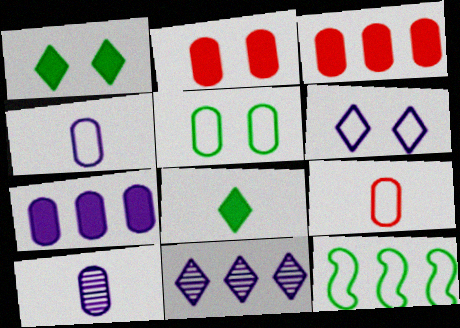[[3, 5, 10], 
[3, 11, 12], 
[6, 9, 12]]